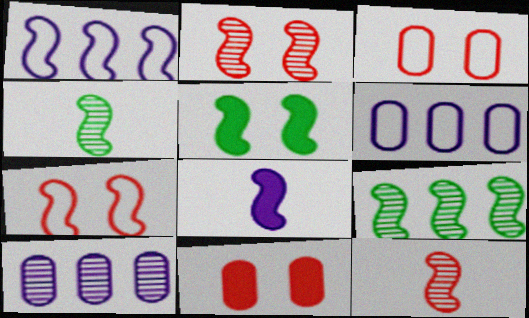[[1, 5, 12], 
[7, 8, 9]]